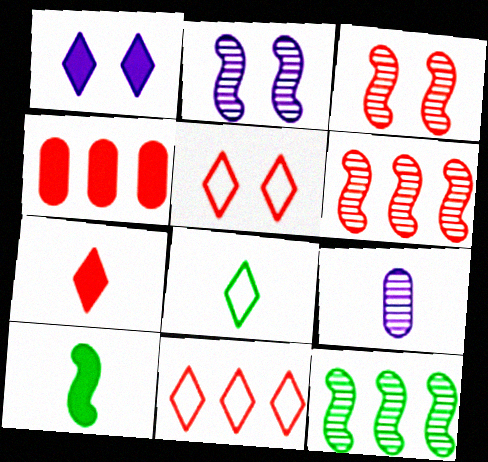[[1, 4, 10], 
[2, 4, 8], 
[4, 6, 11]]